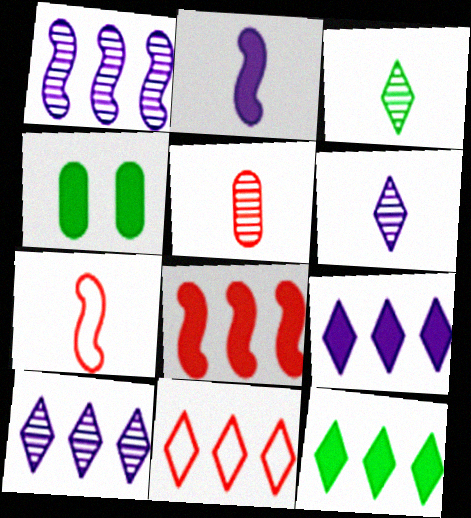[[4, 7, 10], 
[10, 11, 12]]